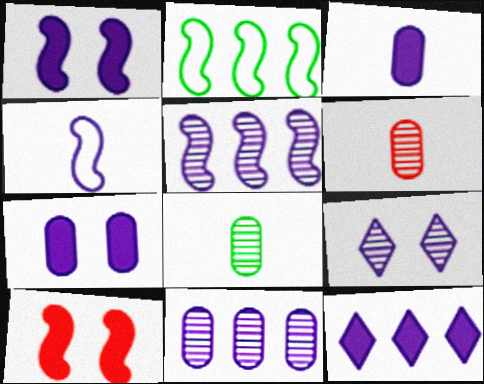[[1, 3, 12], 
[1, 4, 5]]